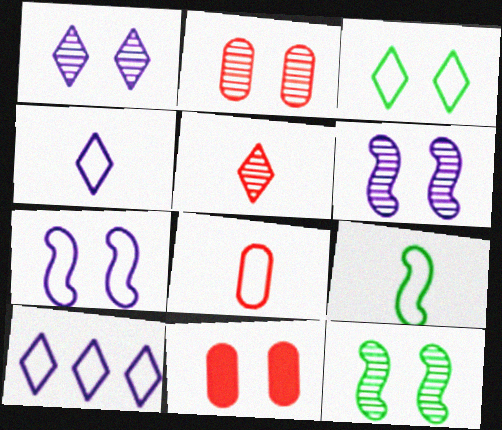[[1, 2, 12], 
[3, 6, 11], 
[4, 8, 9]]